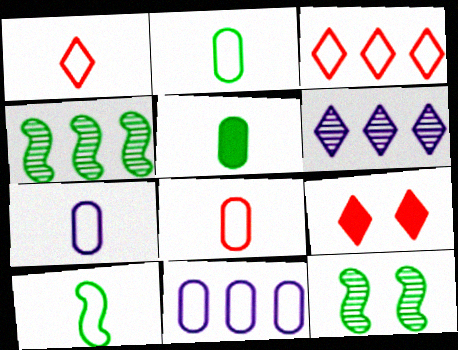[[1, 7, 10], 
[2, 7, 8], 
[4, 7, 9]]